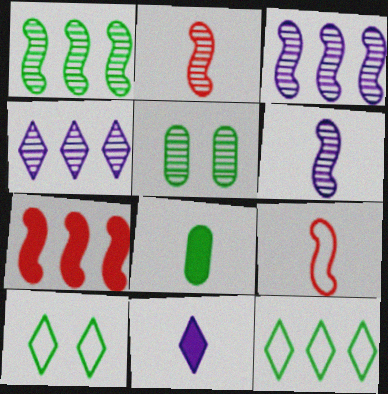[[1, 8, 10], 
[2, 4, 5]]